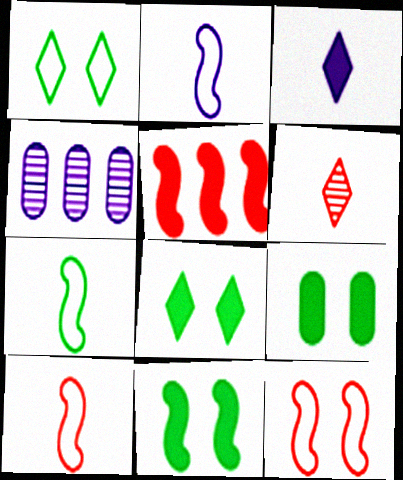[[2, 7, 10], 
[3, 5, 9], 
[4, 8, 10], 
[8, 9, 11]]